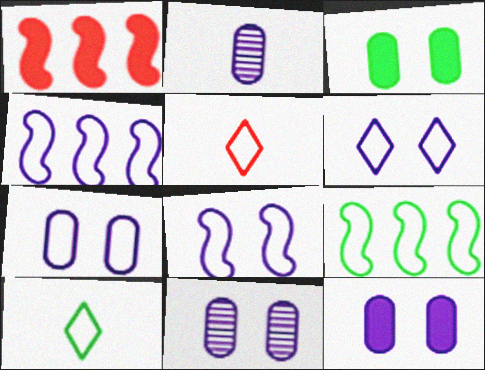[[1, 10, 11], 
[5, 7, 9], 
[6, 7, 8], 
[7, 11, 12]]